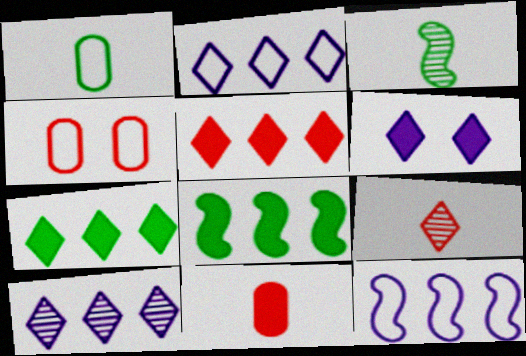[[6, 8, 11]]